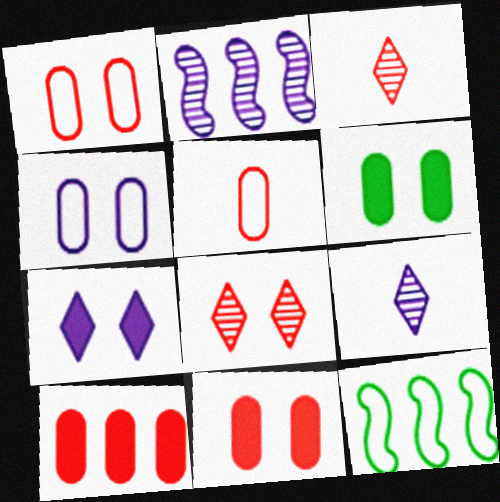[[9, 11, 12]]